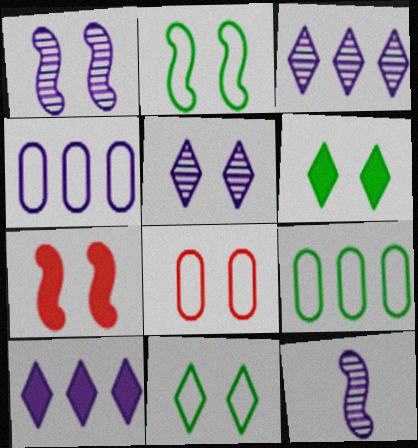[[1, 2, 7], 
[1, 6, 8]]